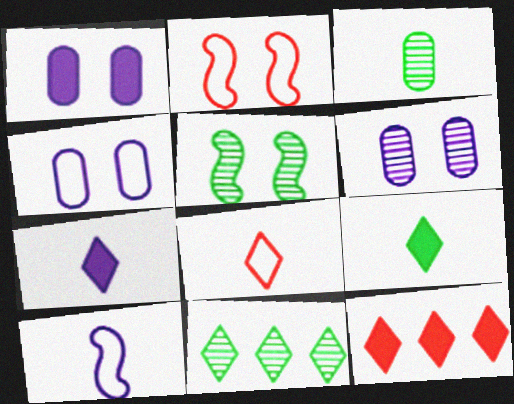[[1, 4, 6], 
[3, 5, 11]]